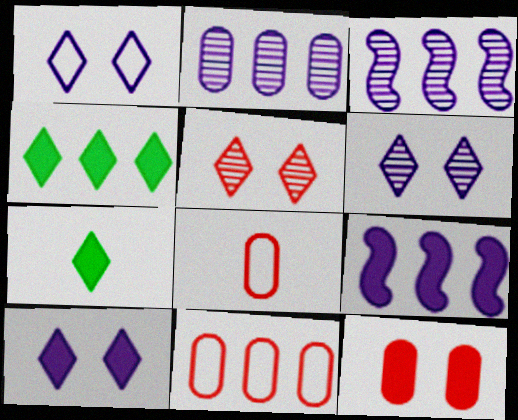[[1, 6, 10], 
[3, 4, 11], 
[7, 9, 12]]